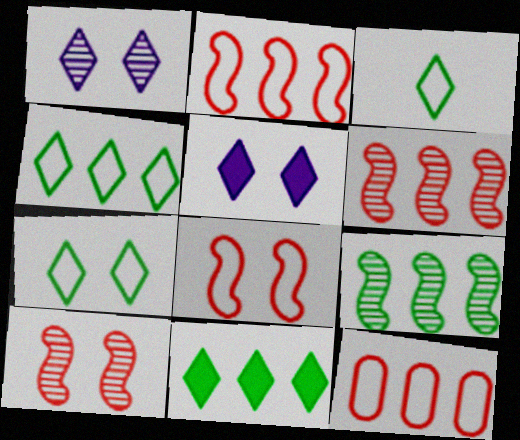[[3, 4, 7]]